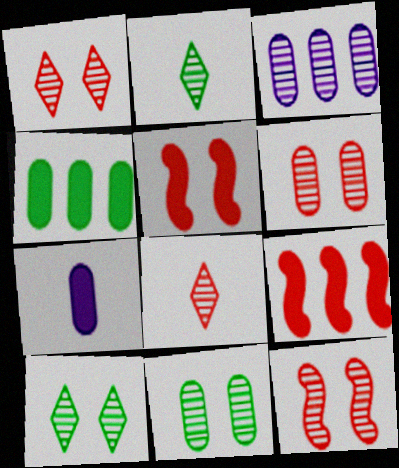[[1, 6, 12], 
[2, 3, 12]]